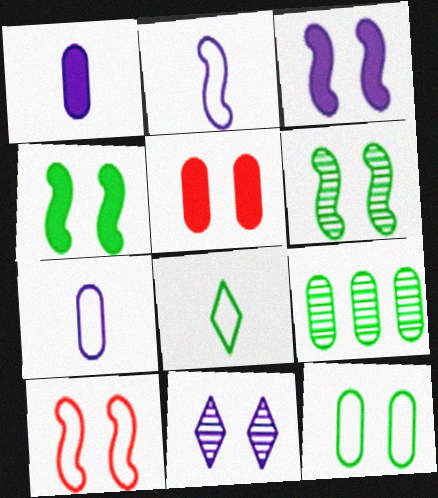[[3, 6, 10], 
[4, 8, 9], 
[5, 7, 9]]